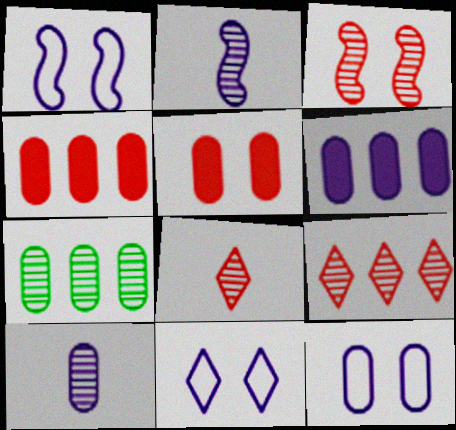[[1, 11, 12], 
[2, 6, 11], 
[6, 10, 12]]